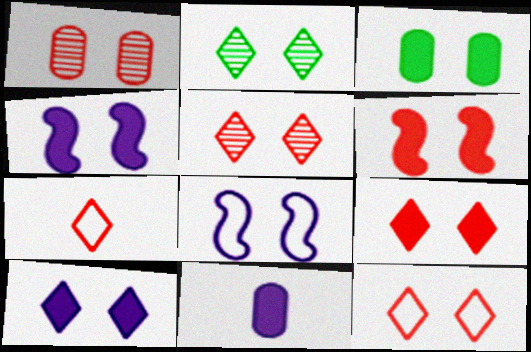[[1, 6, 12], 
[2, 10, 12], 
[3, 4, 9], 
[3, 5, 8], 
[3, 6, 10], 
[5, 9, 12]]